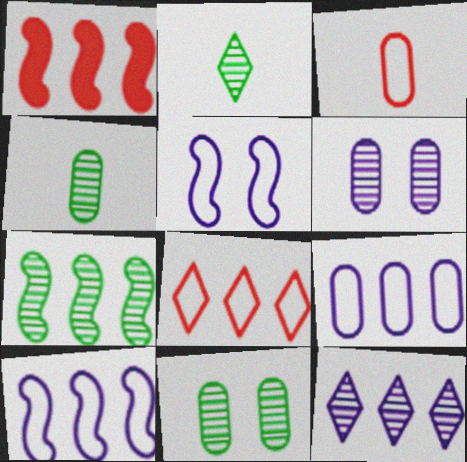[[1, 7, 10], 
[2, 7, 11]]